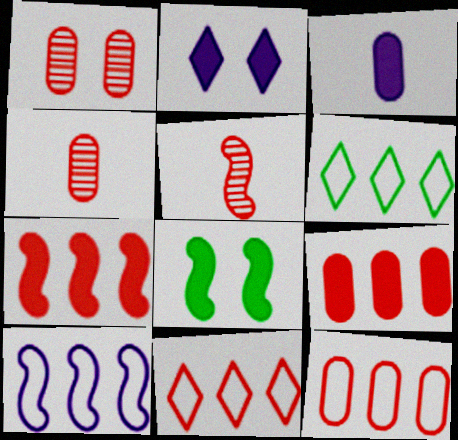[[5, 8, 10], 
[6, 10, 12]]